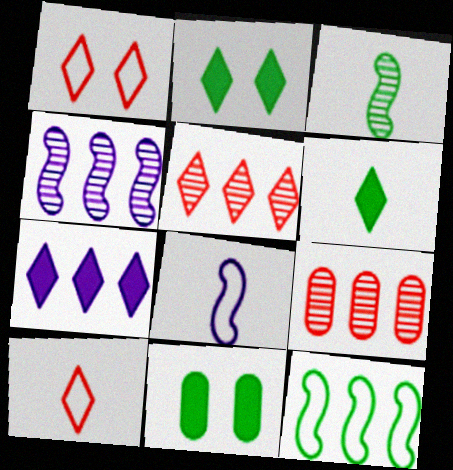[[2, 8, 9], 
[4, 10, 11], 
[5, 8, 11], 
[7, 9, 12]]